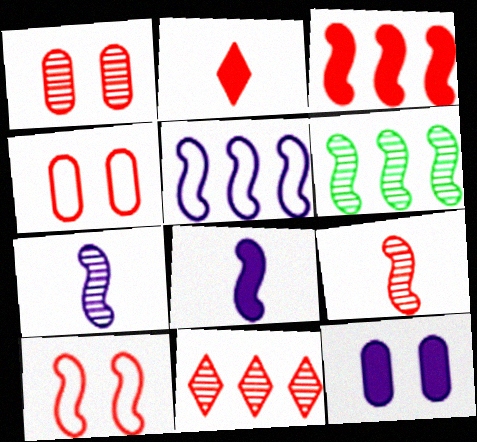[[1, 9, 11], 
[3, 5, 6], 
[3, 9, 10], 
[6, 8, 10]]